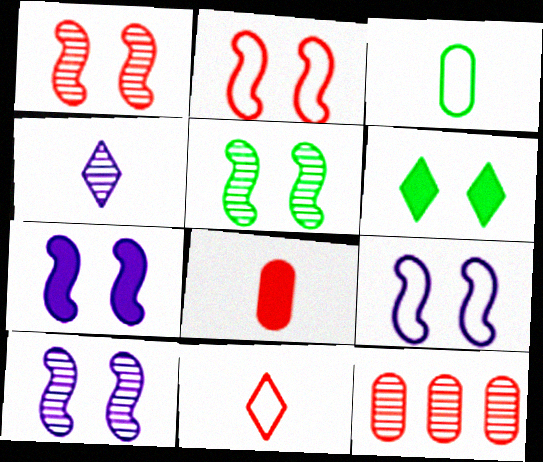[[1, 5, 10], 
[2, 5, 7], 
[4, 5, 12], 
[7, 9, 10]]